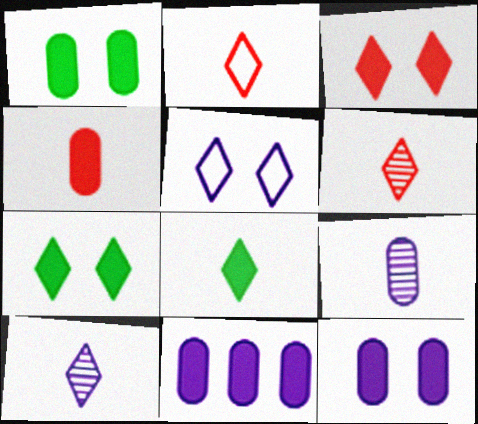[[1, 4, 11], 
[2, 8, 10]]